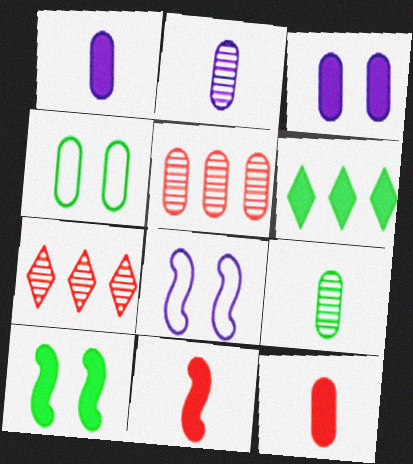[[1, 4, 5], 
[3, 6, 11]]